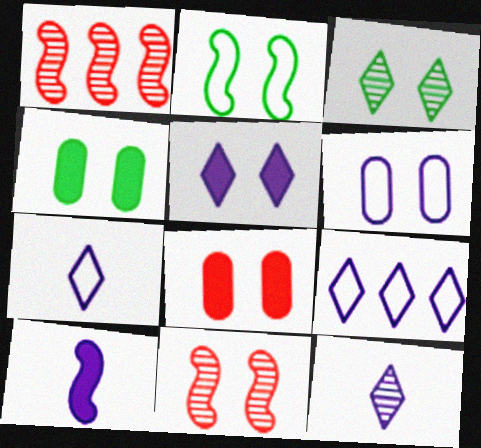[[1, 2, 10], 
[1, 4, 7], 
[2, 3, 4], 
[5, 9, 12]]